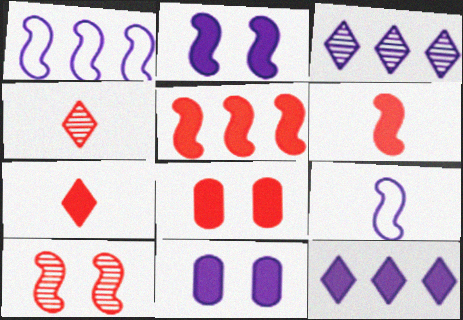[[3, 9, 11], 
[5, 7, 8]]